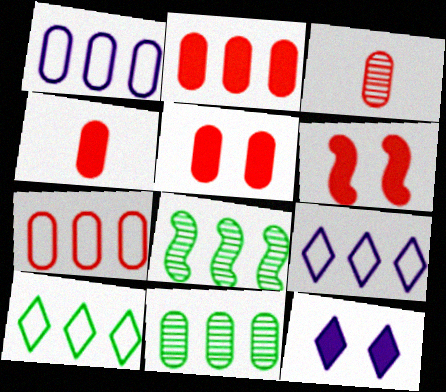[[1, 2, 11], 
[2, 4, 5], 
[2, 8, 9], 
[3, 5, 7]]